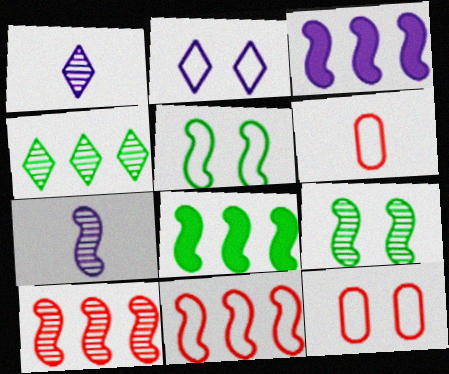[[1, 8, 12], 
[2, 5, 12], 
[7, 9, 10]]